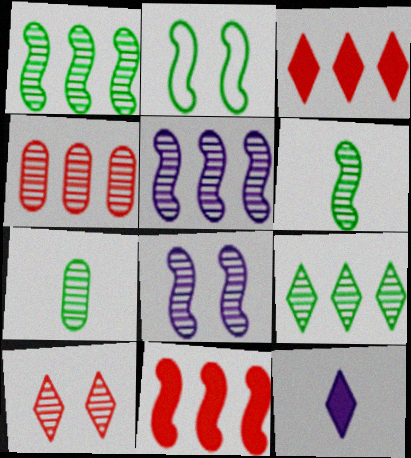[[2, 4, 12], 
[4, 5, 9], 
[5, 7, 10]]